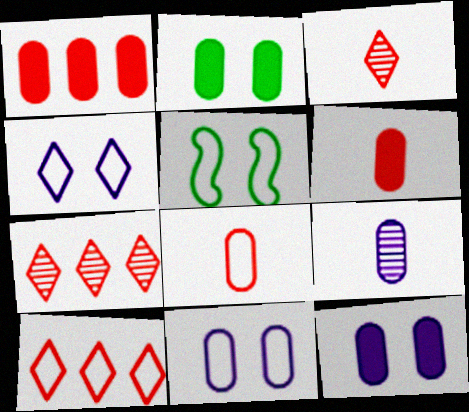[]